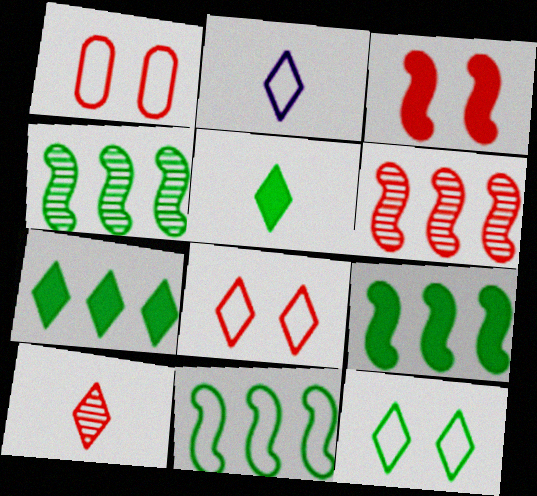[[1, 2, 11], 
[2, 5, 10], 
[4, 9, 11]]